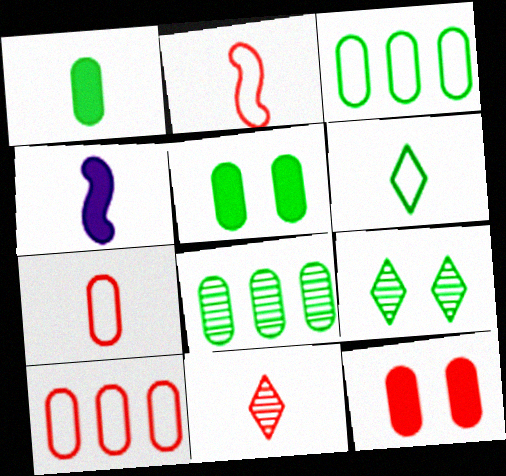[[4, 9, 10]]